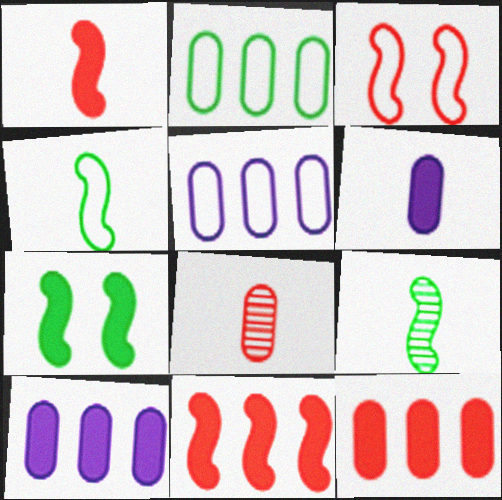[]